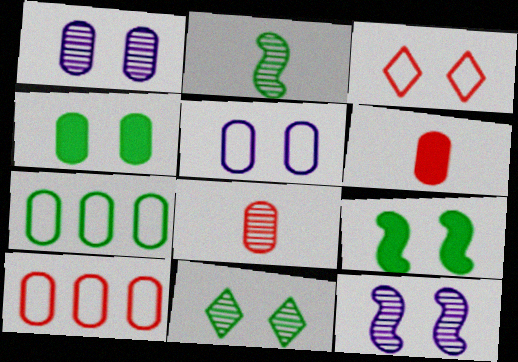[[1, 3, 9], 
[1, 6, 7], 
[3, 4, 12]]